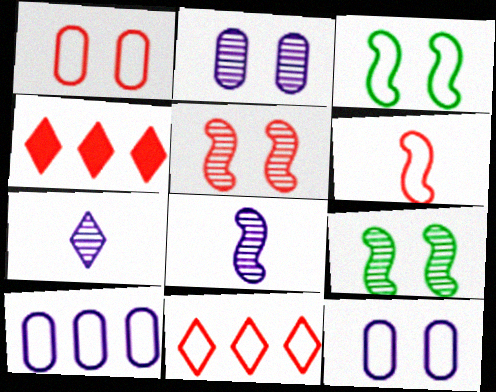[[1, 6, 11]]